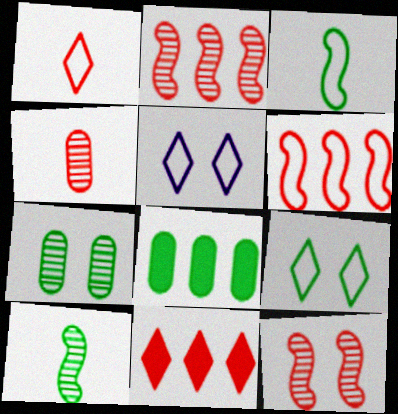[[8, 9, 10]]